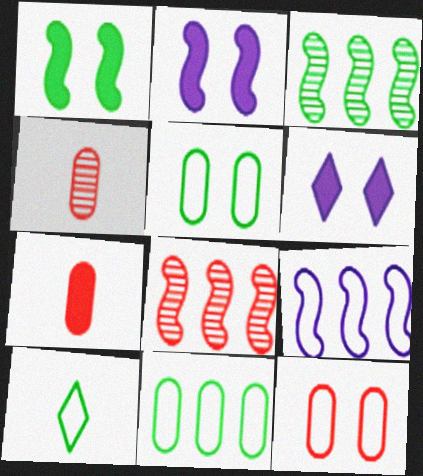[[9, 10, 12]]